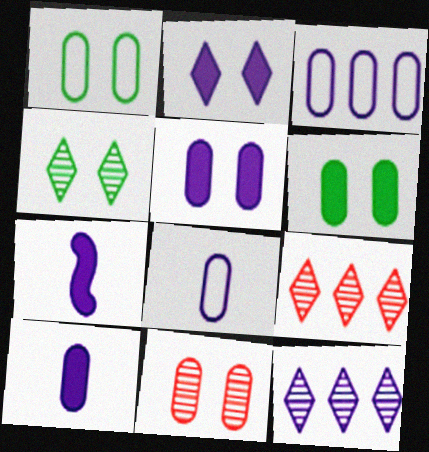[[1, 5, 11], 
[1, 7, 9]]